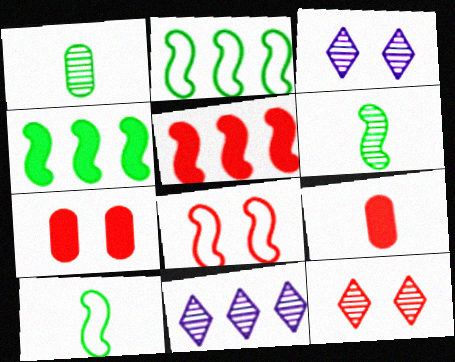[[2, 3, 9], 
[7, 8, 12], 
[7, 10, 11]]